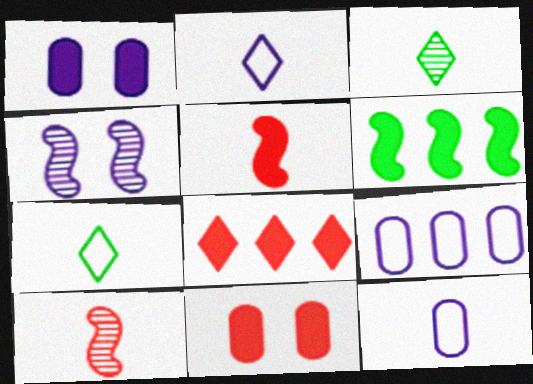[[3, 5, 12], 
[5, 8, 11]]